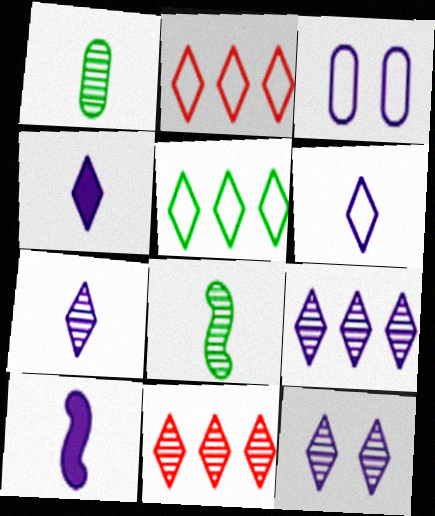[[3, 9, 10], 
[4, 6, 7], 
[7, 9, 12]]